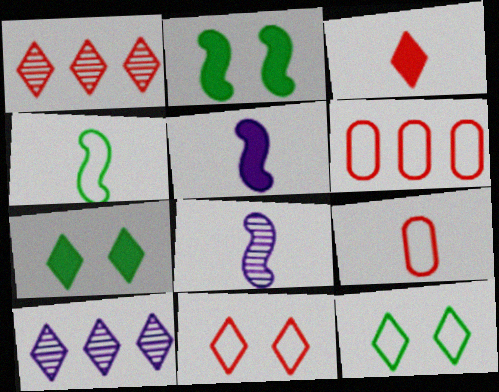[[1, 3, 11], 
[2, 9, 10], 
[3, 10, 12], 
[6, 7, 8]]